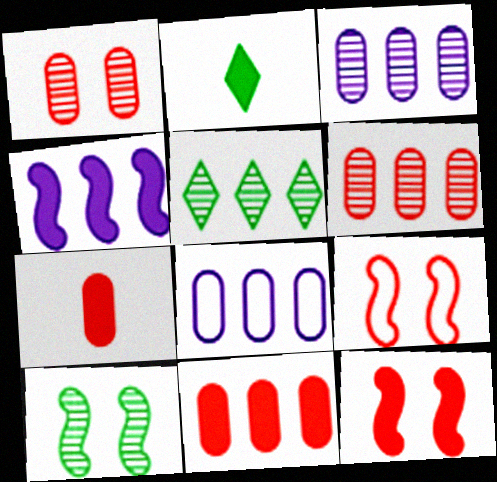[[2, 3, 9]]